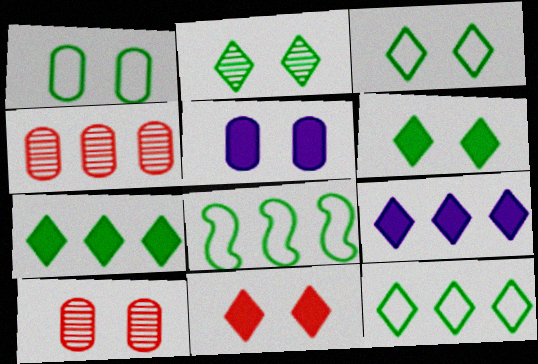[[1, 5, 10], 
[2, 3, 6], 
[4, 8, 9]]